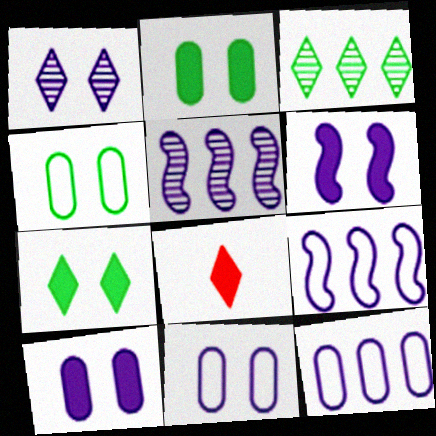[[1, 6, 11], 
[4, 5, 8]]